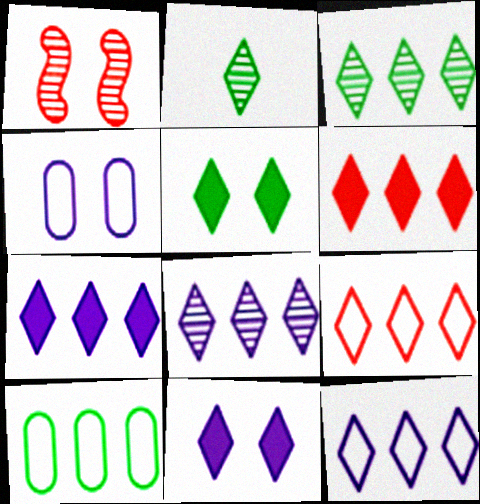[[1, 4, 5], 
[2, 9, 11], 
[3, 6, 12], 
[3, 7, 9], 
[7, 8, 12]]